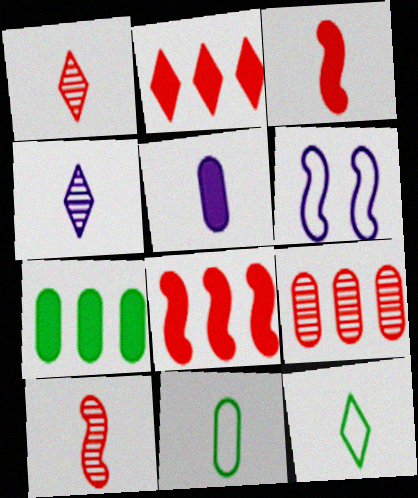[[1, 6, 7], 
[3, 4, 11], 
[5, 10, 12]]